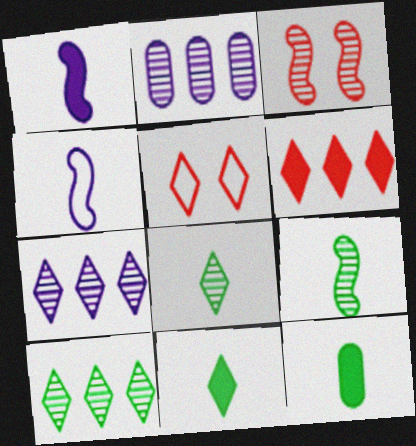[[2, 3, 8], 
[5, 7, 11]]